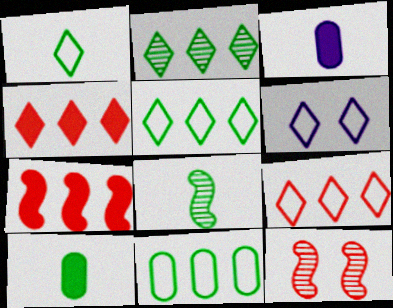[[1, 6, 9], 
[1, 8, 10], 
[3, 5, 12]]